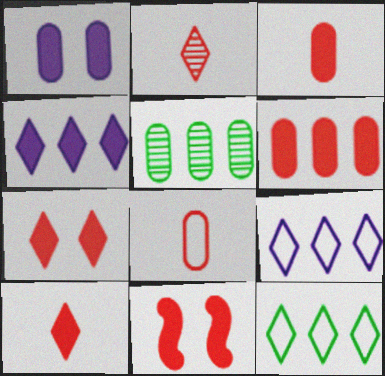[[1, 5, 8], 
[6, 10, 11]]